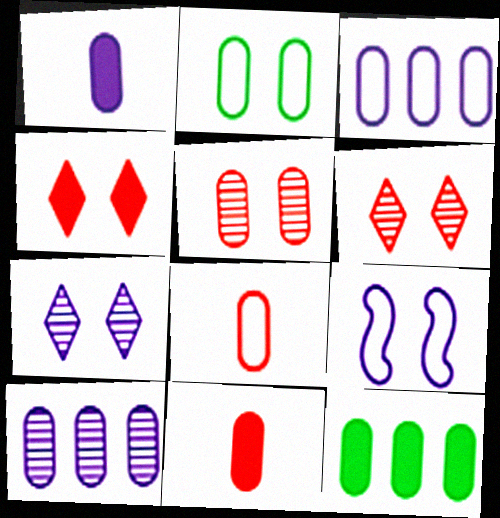[[2, 3, 8], 
[2, 10, 11]]